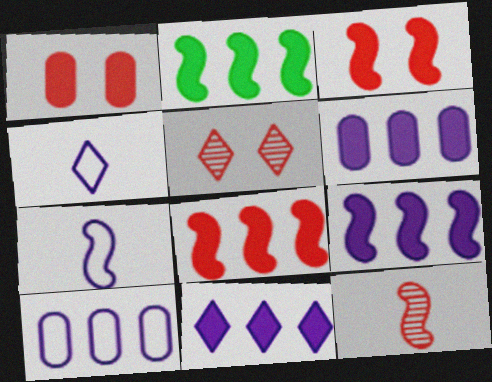[[2, 8, 9], 
[6, 9, 11]]